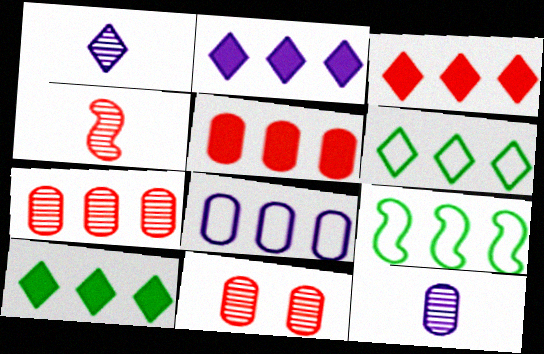[[2, 3, 10], 
[2, 7, 9]]